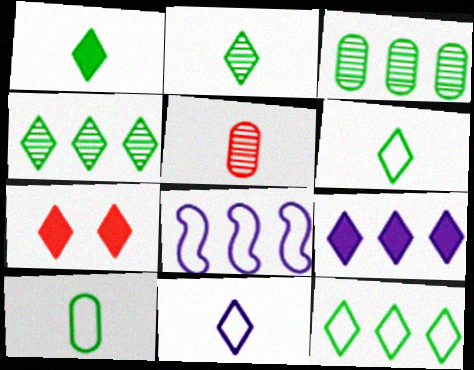[[1, 2, 6], 
[1, 7, 9], 
[4, 7, 11]]